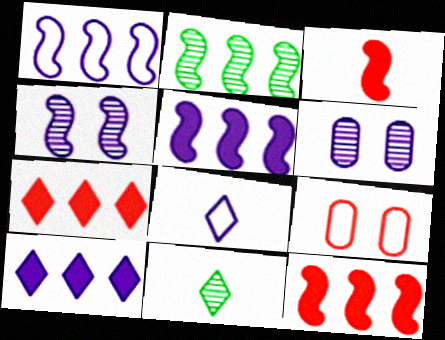[[1, 2, 12], 
[5, 6, 8], 
[5, 9, 11]]